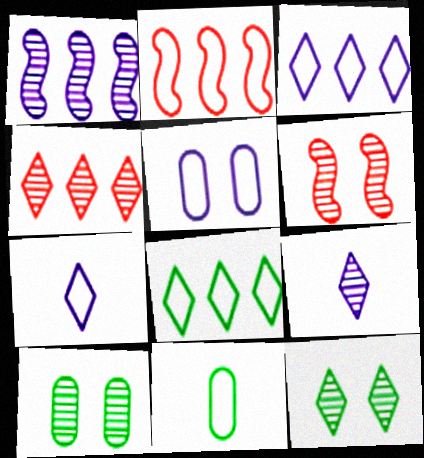[[4, 9, 12]]